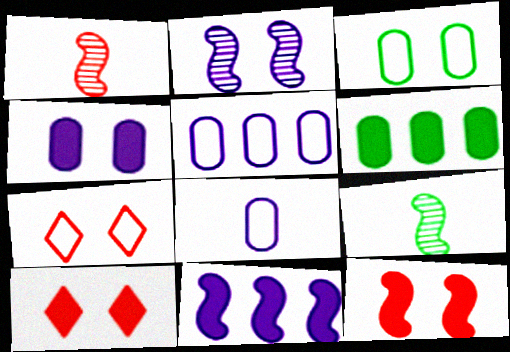[[2, 3, 10], 
[5, 9, 10]]